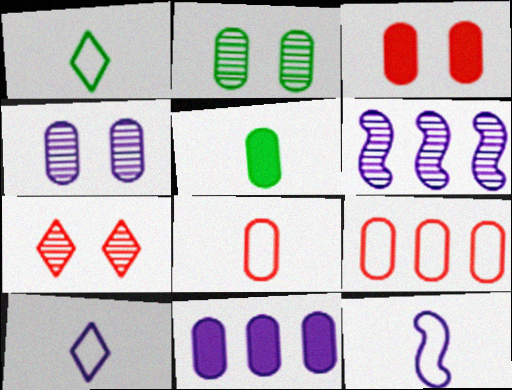[[1, 3, 6], 
[1, 8, 12], 
[2, 8, 11], 
[3, 5, 11], 
[4, 5, 9]]